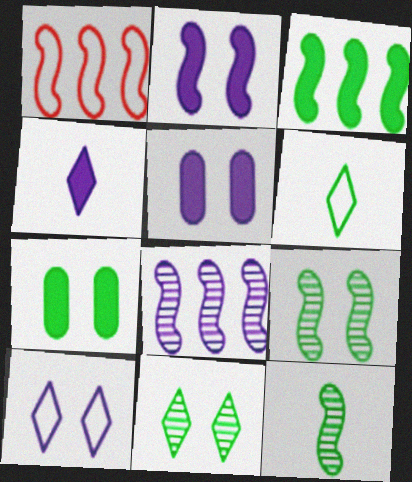[[1, 2, 12], 
[1, 3, 8]]